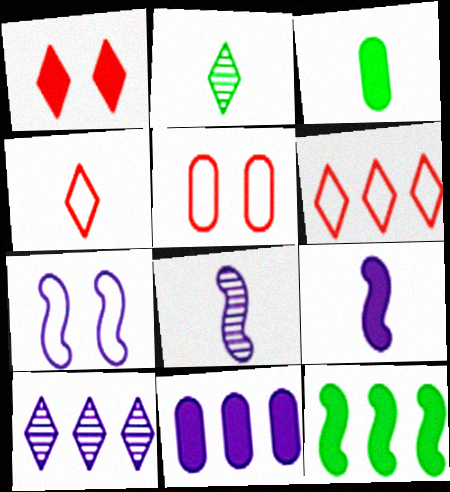[[3, 4, 8]]